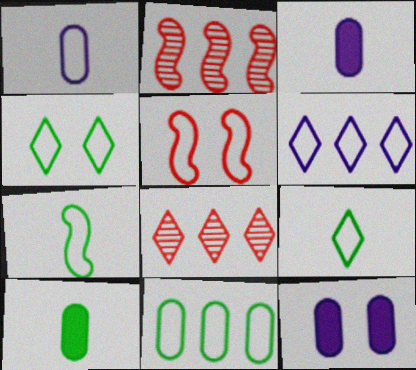[[2, 3, 4], 
[2, 9, 12], 
[4, 7, 11], 
[7, 8, 12]]